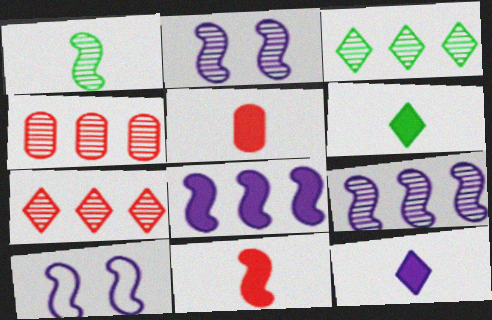[[3, 4, 9], 
[3, 5, 10], 
[4, 6, 10]]